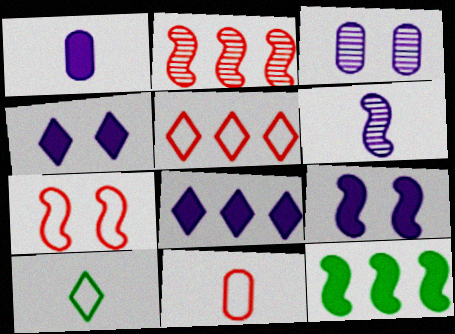[[1, 8, 9], 
[5, 7, 11], 
[6, 7, 12]]